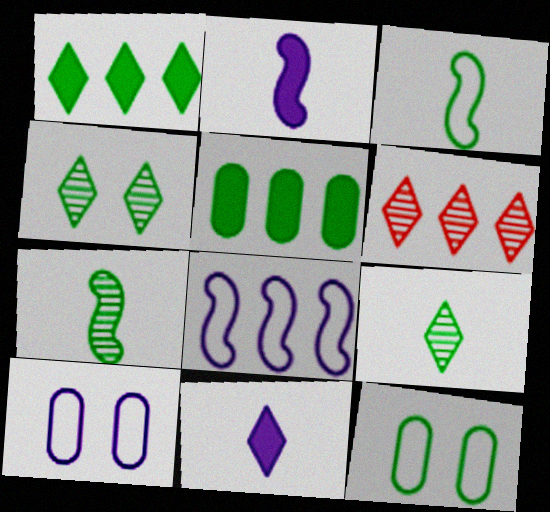[[1, 7, 12], 
[2, 6, 12], 
[3, 4, 5], 
[5, 6, 8]]